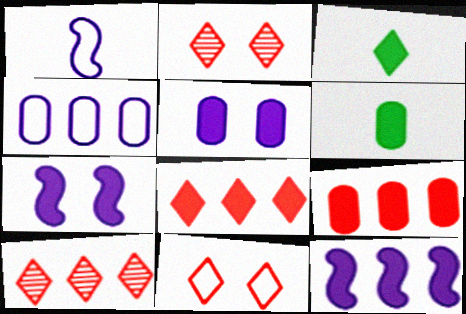[[3, 7, 9], 
[5, 6, 9], 
[6, 7, 8]]